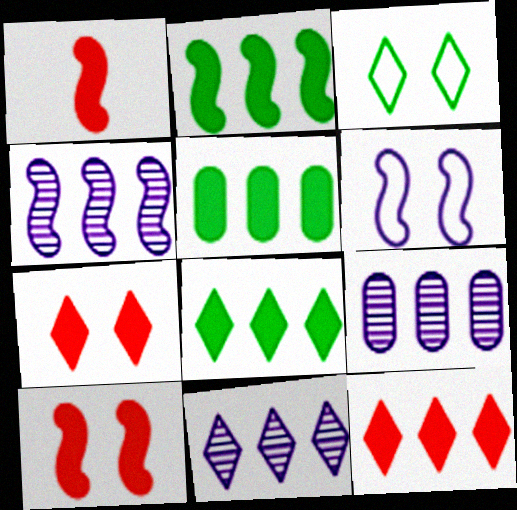[[1, 3, 9], 
[2, 5, 8], 
[4, 9, 11]]